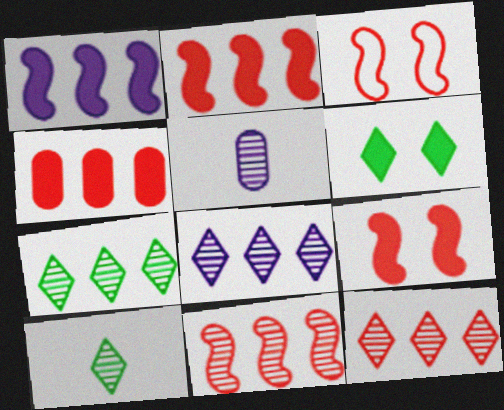[[7, 8, 12]]